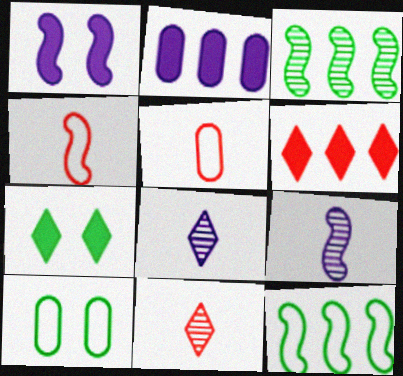[[1, 3, 4], 
[6, 9, 10]]